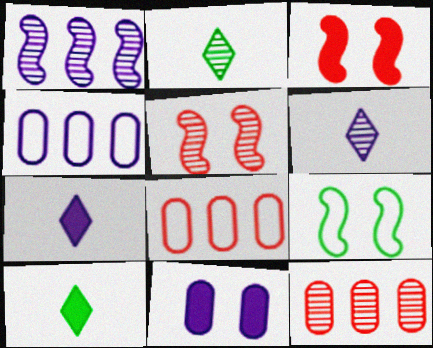[[2, 3, 4], 
[4, 5, 10], 
[7, 9, 12]]